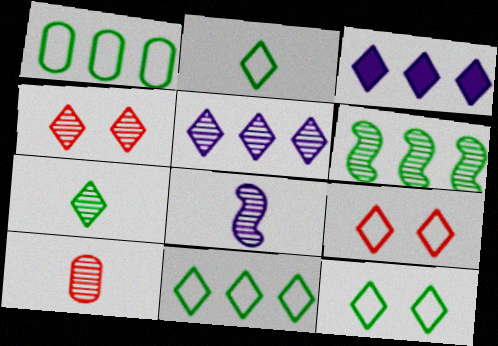[[2, 3, 4], 
[2, 11, 12], 
[3, 7, 9], 
[4, 5, 7], 
[7, 8, 10]]